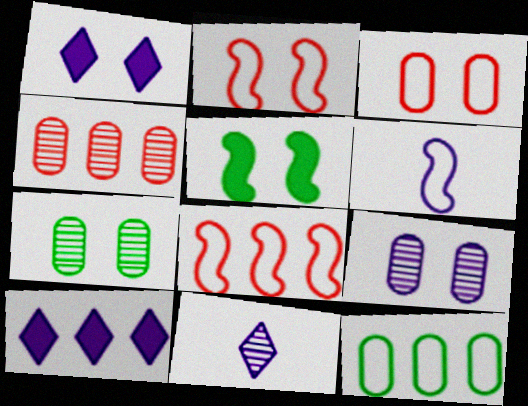[[1, 2, 7], 
[6, 9, 10]]